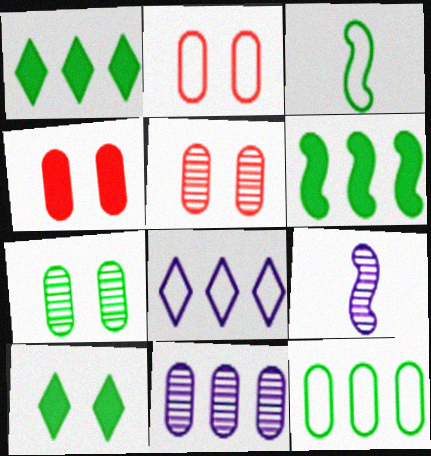[[1, 2, 9], 
[1, 3, 7], 
[2, 3, 8], 
[2, 4, 5]]